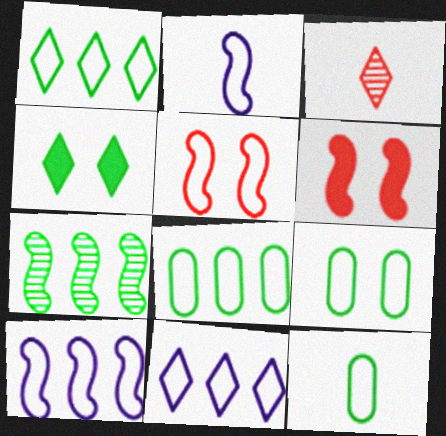[[2, 6, 7], 
[3, 4, 11], 
[4, 7, 12], 
[5, 11, 12], 
[8, 9, 12]]